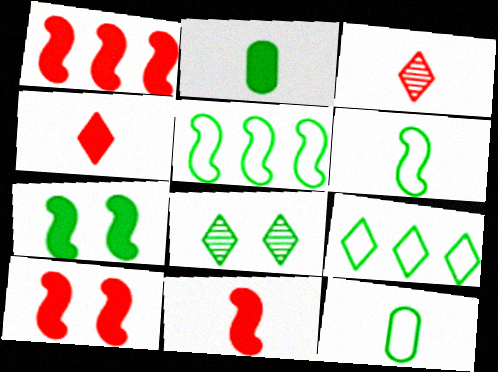[[1, 10, 11], 
[2, 5, 8]]